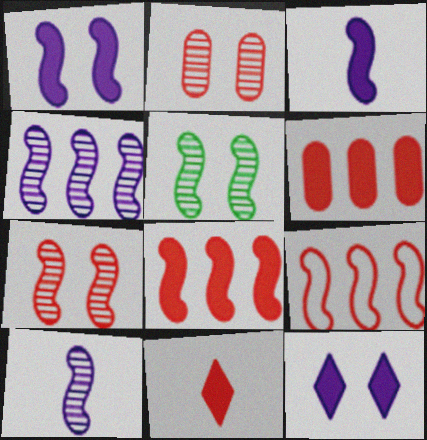[[2, 9, 11], 
[3, 5, 9]]